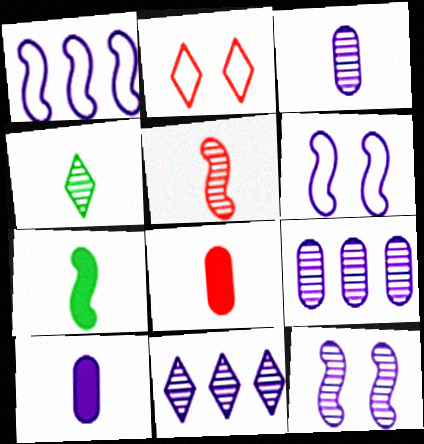[[2, 7, 9], 
[3, 4, 5], 
[3, 11, 12], 
[6, 10, 11]]